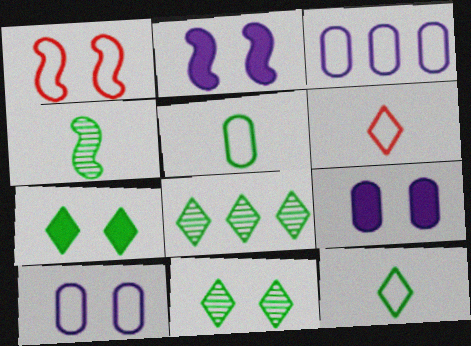[[1, 3, 12], 
[1, 9, 11], 
[7, 8, 12]]